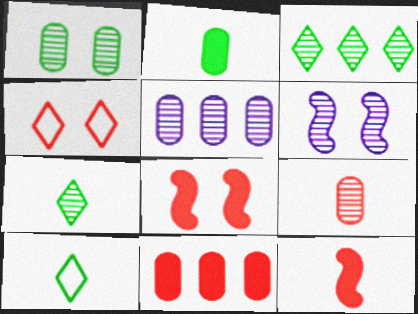[[1, 5, 9], 
[3, 6, 9], 
[5, 8, 10], 
[6, 10, 11]]